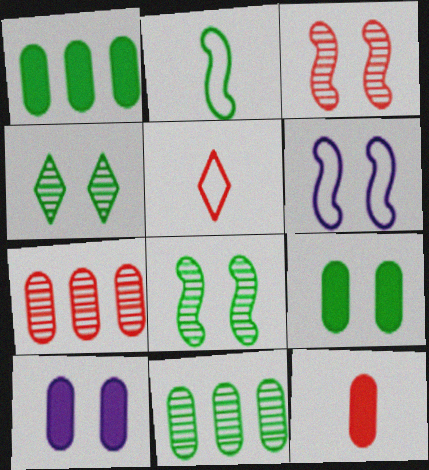[[1, 2, 4], 
[1, 10, 12]]